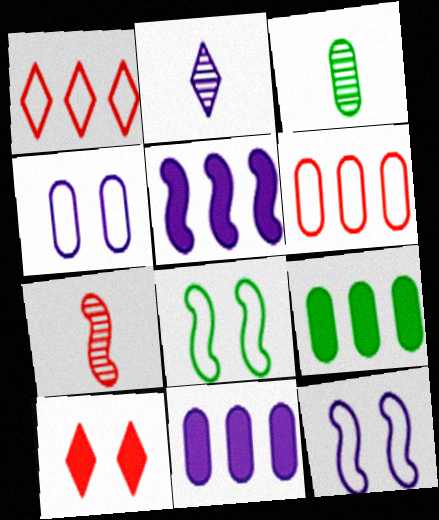[[2, 3, 7], 
[2, 4, 5], 
[2, 11, 12], 
[5, 7, 8], 
[6, 7, 10]]